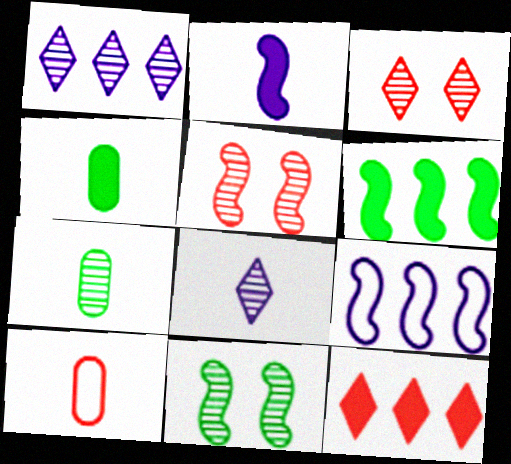[[1, 5, 7], 
[3, 4, 9], 
[5, 10, 12]]